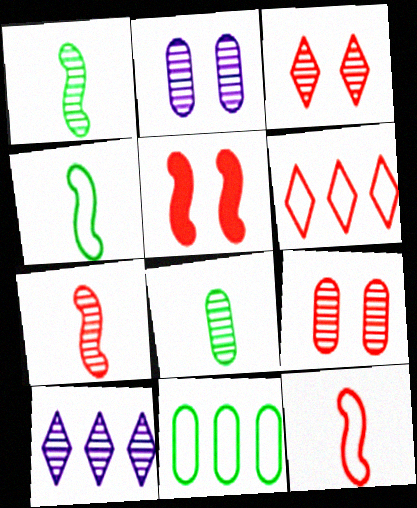[[1, 9, 10]]